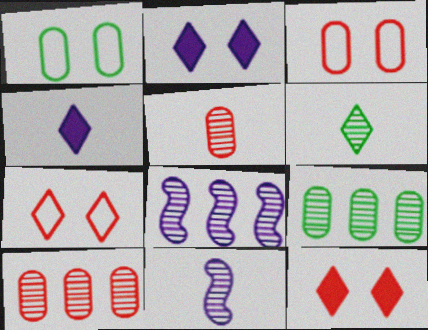[[5, 6, 11]]